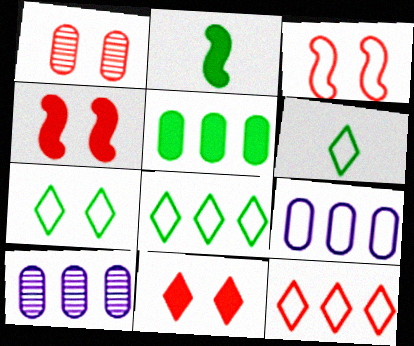[[1, 3, 11], 
[3, 6, 9], 
[4, 6, 10], 
[6, 7, 8]]